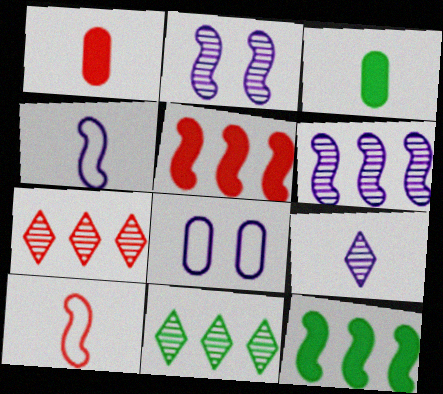[[2, 10, 12], 
[3, 9, 10]]